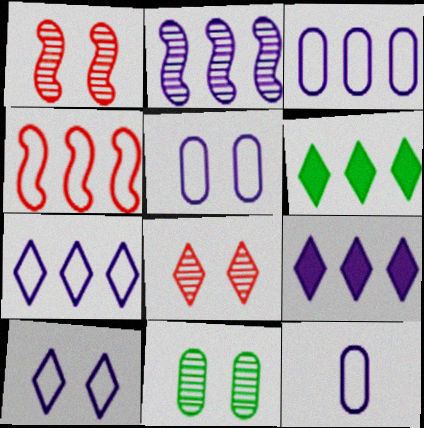[[1, 6, 12], 
[2, 3, 9], 
[3, 5, 12]]